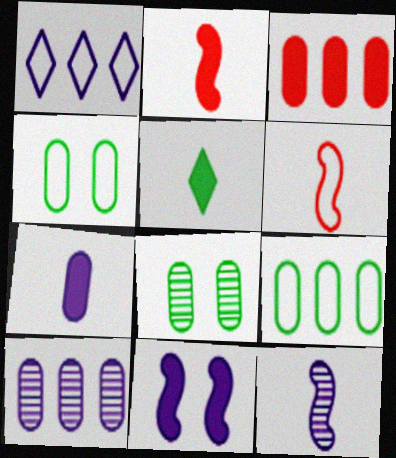[[1, 2, 8], 
[1, 4, 6], 
[2, 5, 7], 
[3, 5, 11], 
[3, 9, 10]]